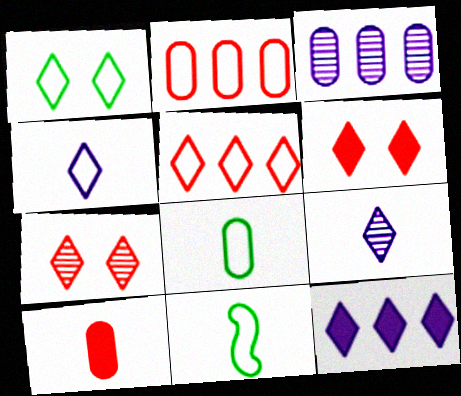[[1, 4, 5], 
[3, 6, 11], 
[9, 10, 11]]